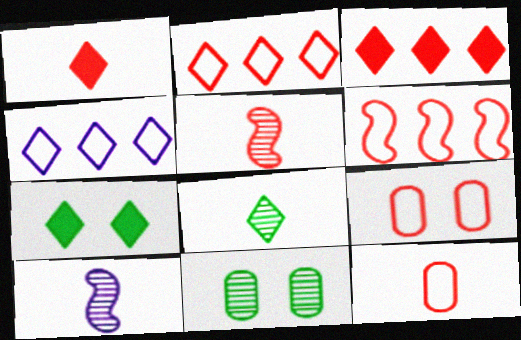[[1, 5, 12], 
[3, 5, 9]]